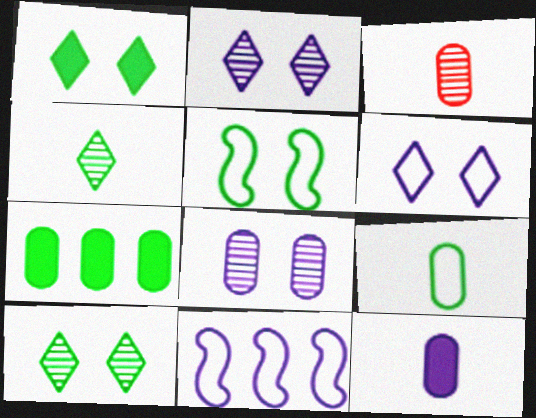[[1, 3, 11], 
[2, 11, 12], 
[3, 9, 12], 
[4, 5, 7]]